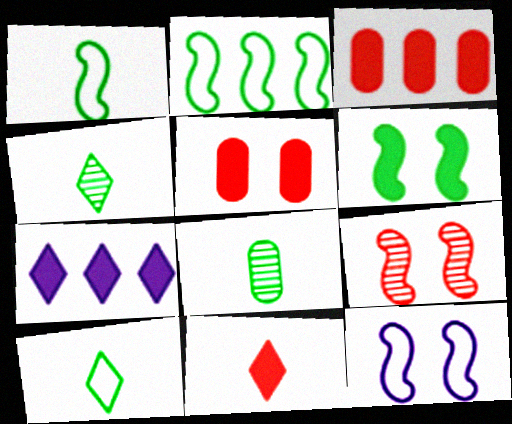[[3, 4, 12], 
[6, 9, 12]]